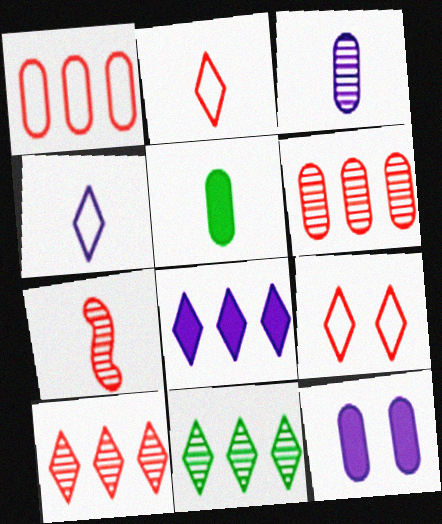[[4, 5, 7]]